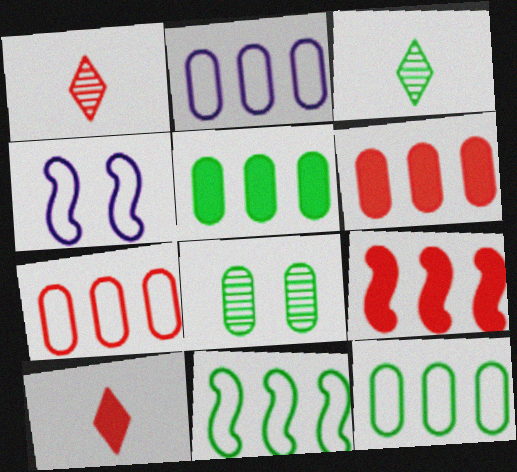[[1, 4, 5], 
[2, 7, 12], 
[3, 4, 6]]